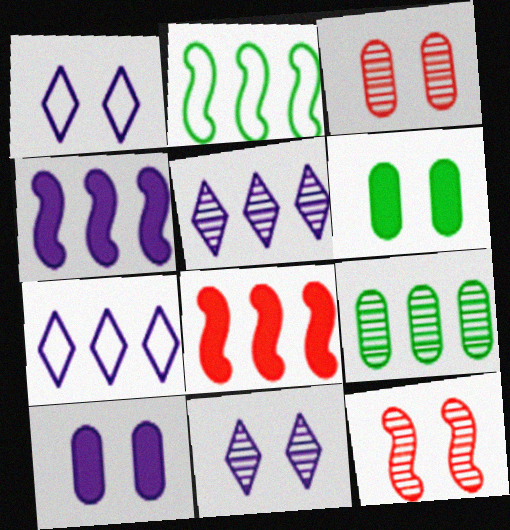[[1, 6, 12], 
[7, 8, 9]]